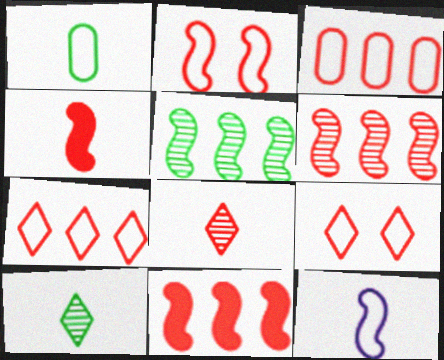[[2, 4, 6]]